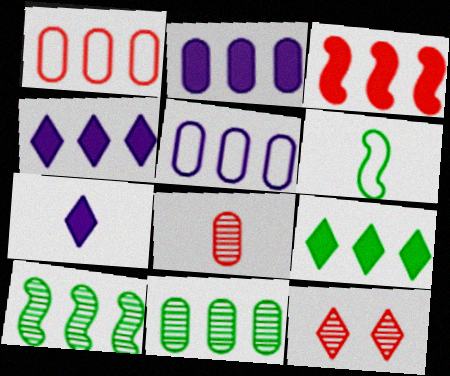[[1, 2, 11], 
[1, 4, 10], 
[2, 3, 9], 
[2, 6, 12], 
[6, 7, 8]]